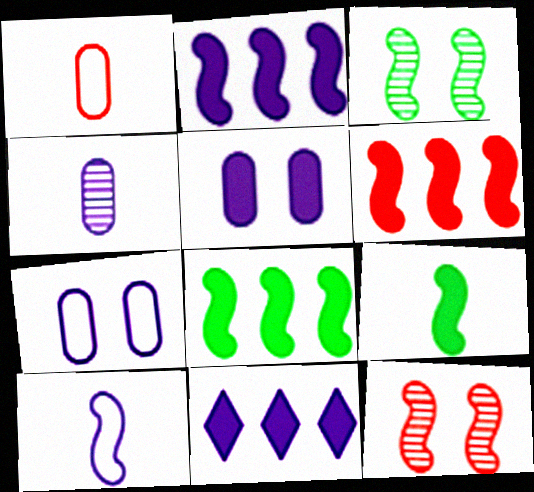[[1, 3, 11], 
[2, 6, 8], 
[3, 6, 10], 
[8, 10, 12]]